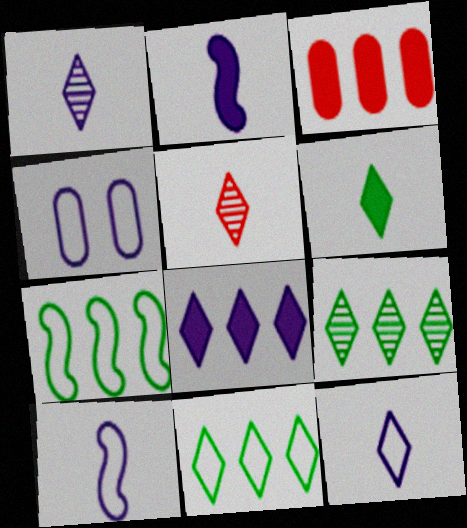[[5, 6, 12]]